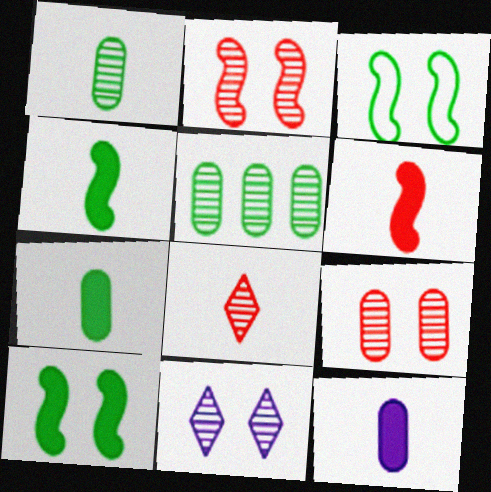[]